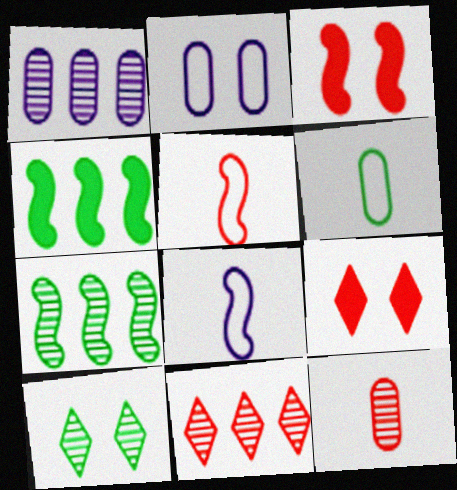[[1, 7, 11], 
[2, 3, 10], 
[3, 7, 8], 
[4, 6, 10]]